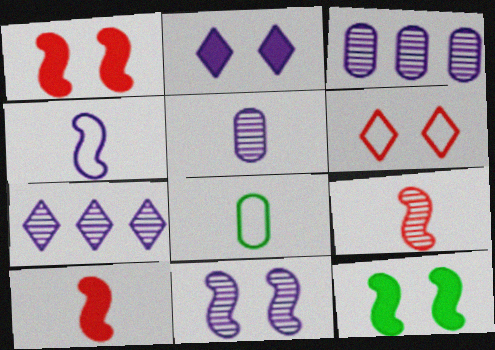[[1, 7, 8], 
[2, 3, 4], 
[5, 7, 11]]